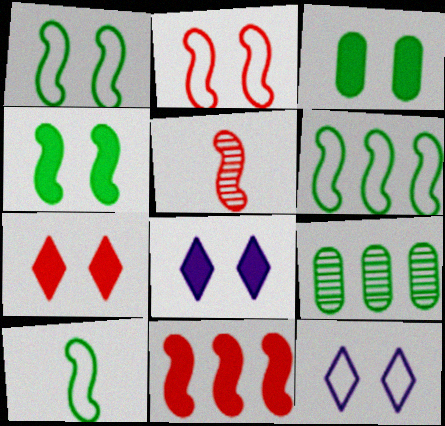[[1, 6, 10], 
[2, 5, 11]]